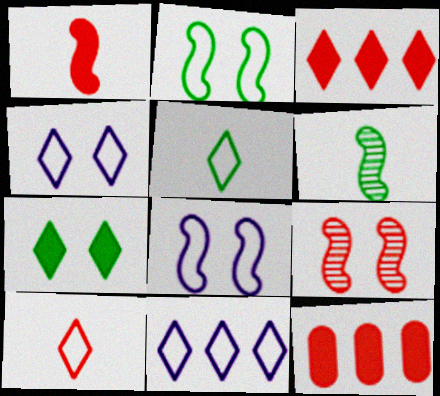[[4, 6, 12], 
[9, 10, 12]]